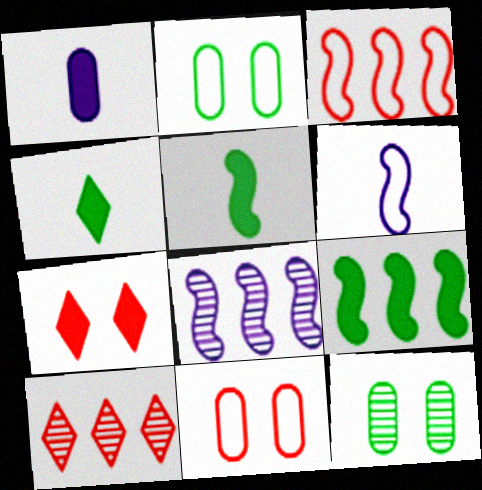[[1, 7, 9], 
[3, 8, 9], 
[4, 8, 11]]